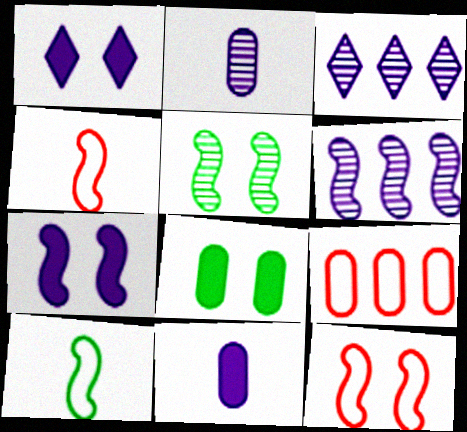[[2, 8, 9], 
[3, 4, 8], 
[5, 7, 12]]